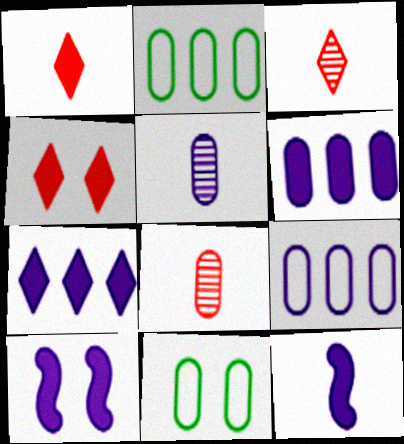[[2, 3, 10], 
[6, 8, 11]]